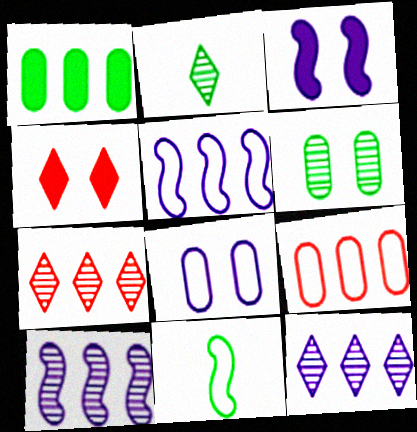[[1, 5, 7], 
[2, 3, 9]]